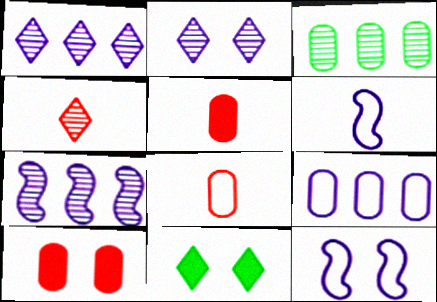[[7, 8, 11]]